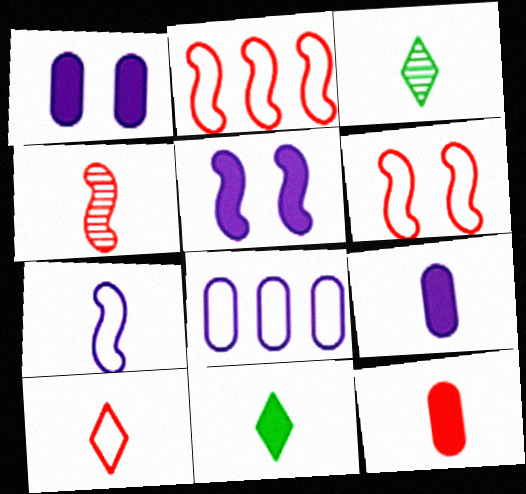[[1, 2, 3], 
[3, 7, 12], 
[4, 10, 12]]